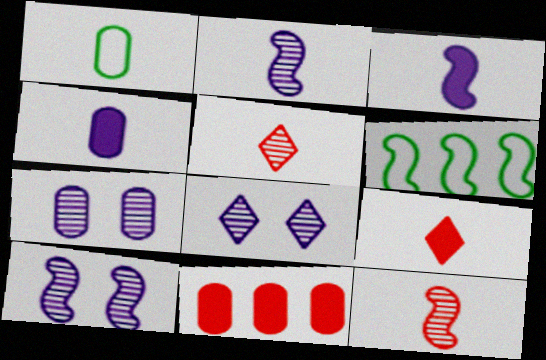[[1, 2, 9], 
[1, 3, 5], 
[1, 7, 11], 
[6, 7, 9], 
[7, 8, 10]]